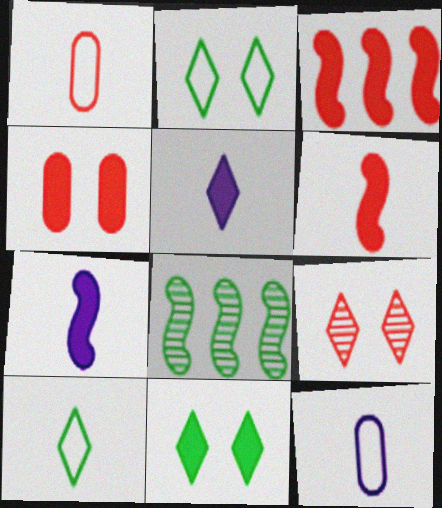[[1, 3, 9]]